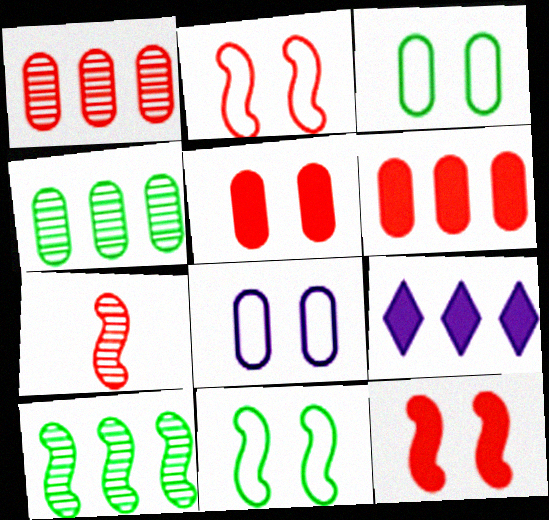[[3, 7, 9]]